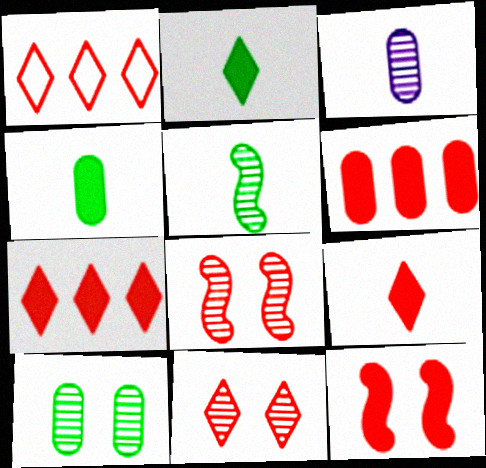[[1, 9, 11], 
[6, 9, 12]]